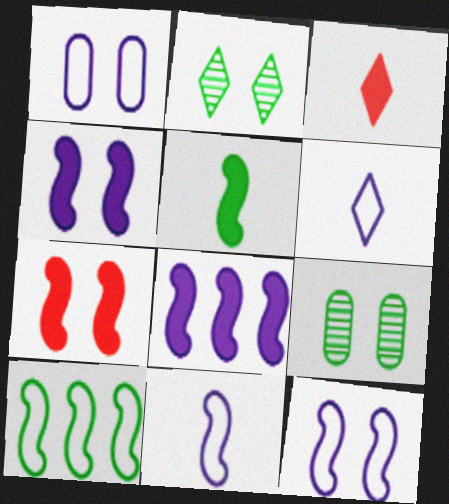[[1, 2, 7], 
[5, 7, 8]]